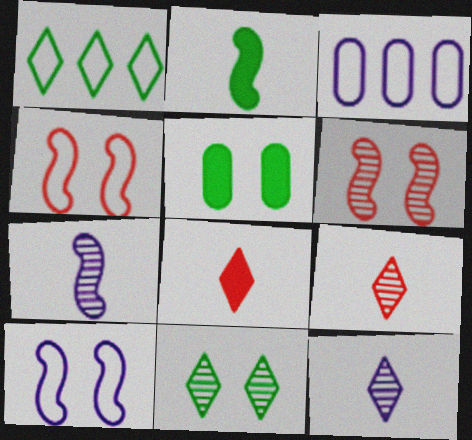[]